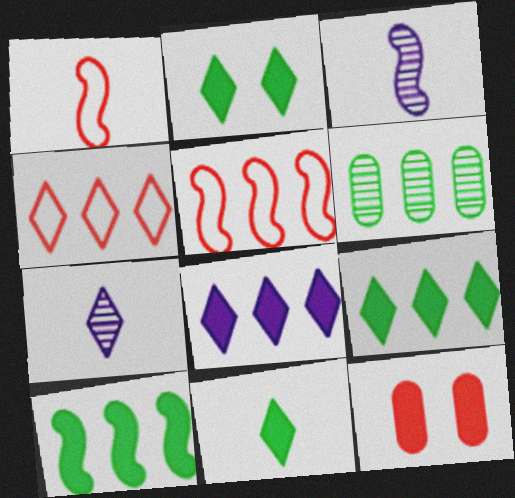[[2, 4, 7], 
[2, 9, 11], 
[5, 6, 8]]